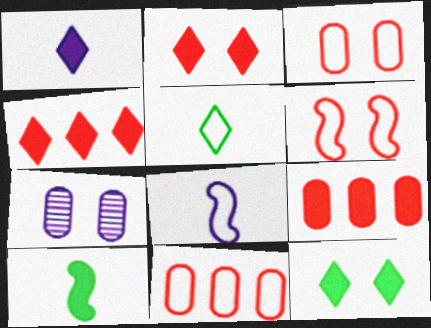[[1, 4, 12], 
[6, 7, 12]]